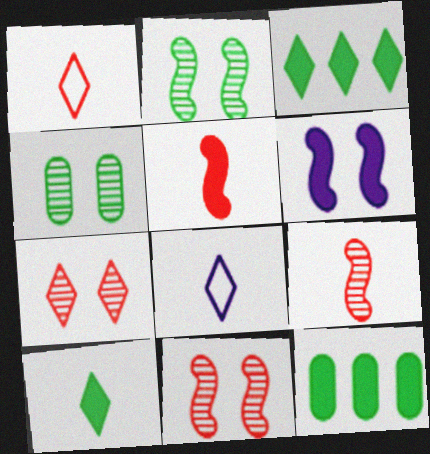[[3, 7, 8], 
[8, 11, 12]]